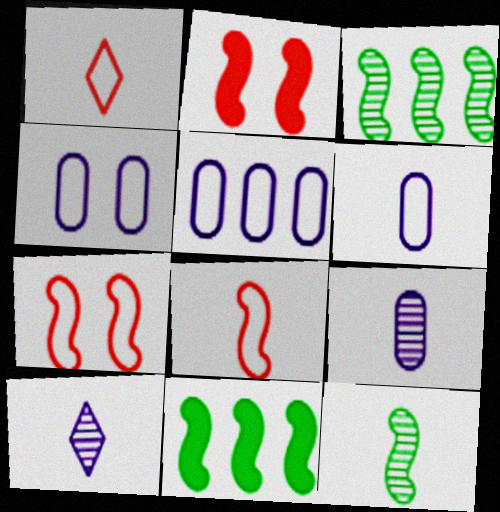[[4, 5, 6]]